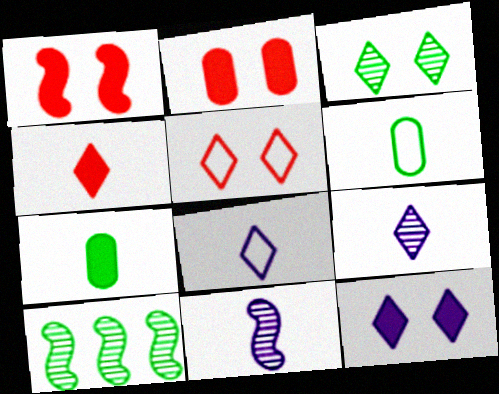[[2, 8, 10], 
[3, 5, 12], 
[4, 6, 11]]